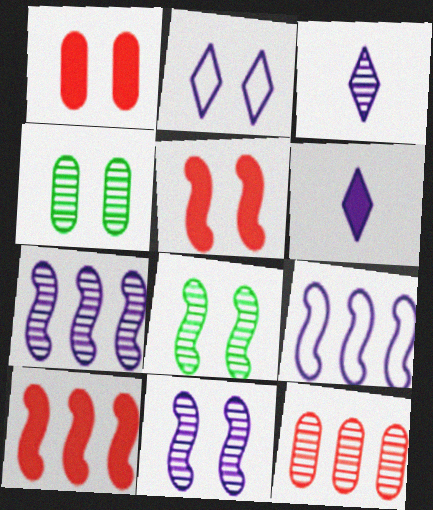[[1, 2, 8], 
[2, 4, 5], 
[3, 8, 12]]